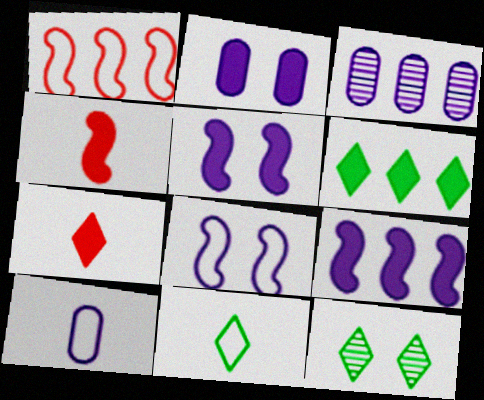[[1, 3, 6], 
[2, 3, 10], 
[2, 4, 6], 
[6, 11, 12]]